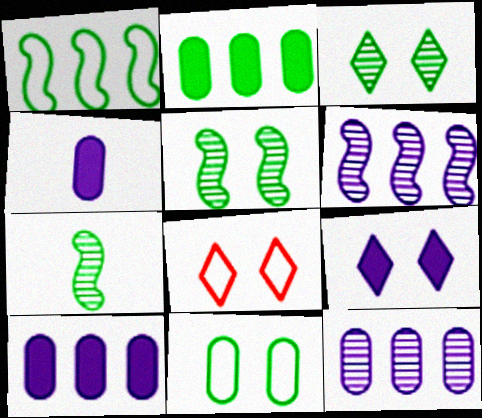[[3, 8, 9], 
[7, 8, 10]]